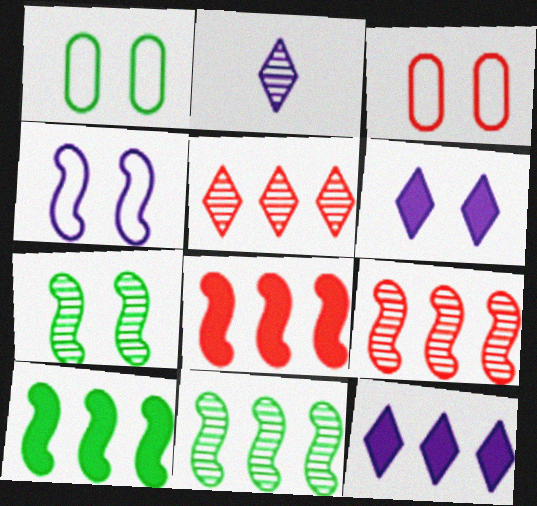[[1, 2, 8], 
[2, 3, 10], 
[3, 6, 7]]